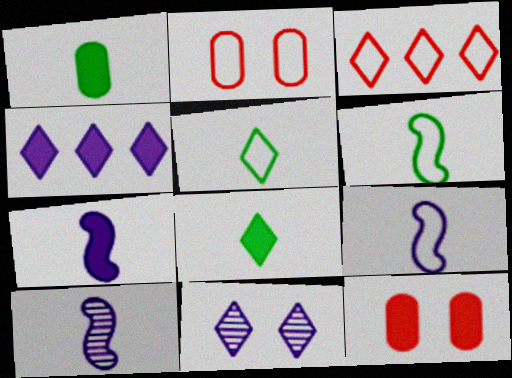[[3, 8, 11], 
[7, 9, 10]]